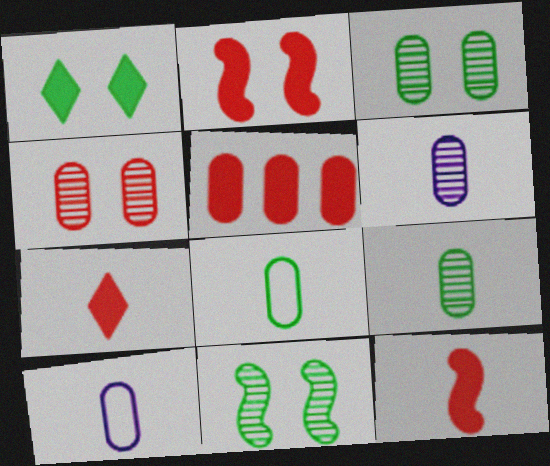[[2, 5, 7], 
[3, 5, 10]]